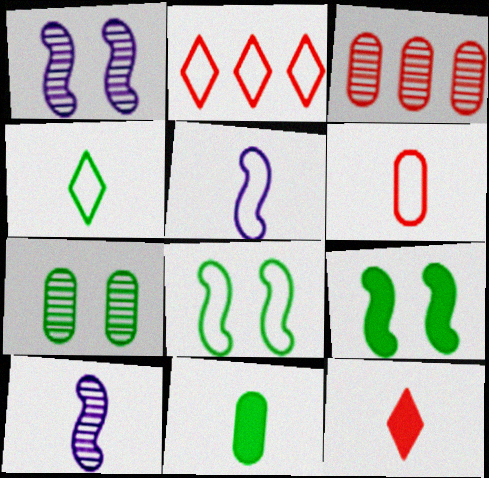[[1, 2, 11], 
[4, 5, 6]]